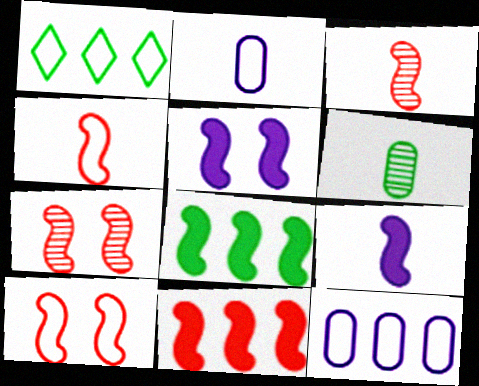[[1, 2, 10], 
[3, 10, 11], 
[4, 7, 11]]